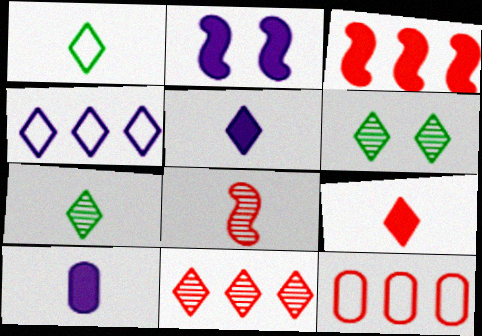[[1, 8, 10], 
[2, 7, 12], 
[3, 11, 12], 
[4, 6, 9]]